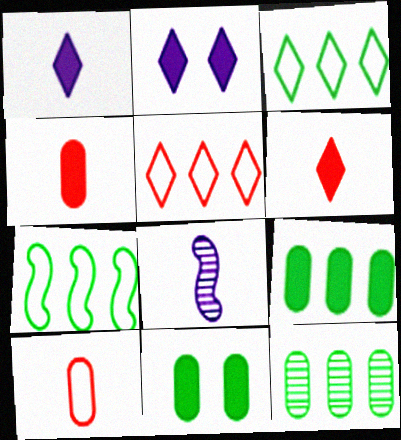[[5, 8, 11]]